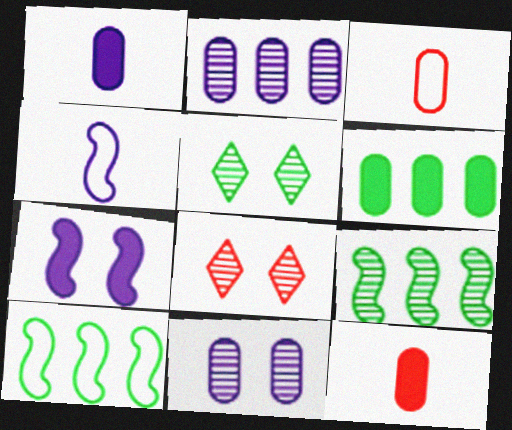[[1, 8, 10], 
[3, 6, 11], 
[4, 6, 8]]